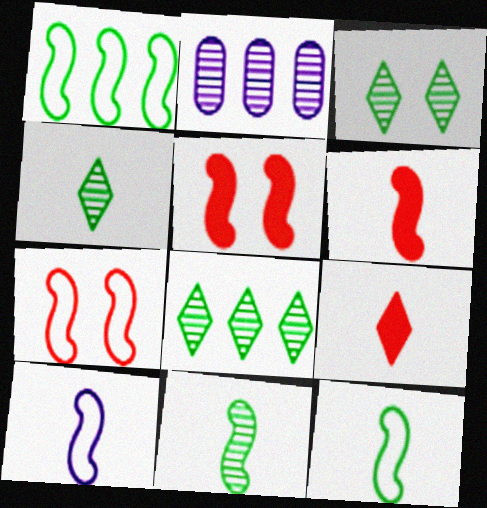[[1, 7, 10], 
[3, 4, 8], 
[6, 10, 11]]